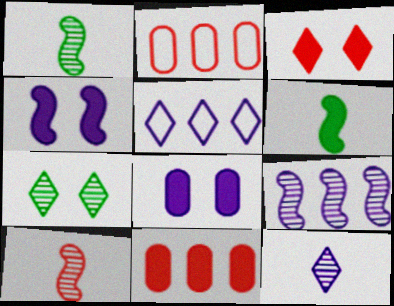[[2, 3, 10]]